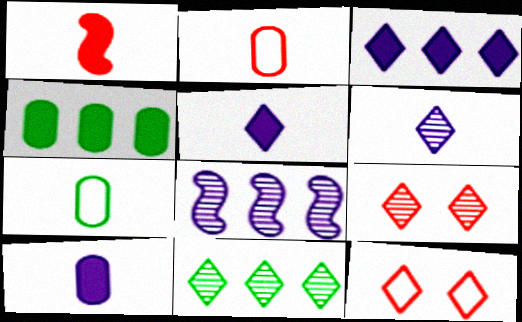[[1, 6, 7], 
[5, 11, 12], 
[6, 9, 11]]